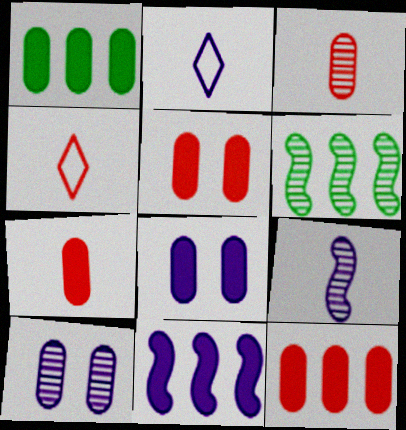[[1, 7, 8], 
[2, 5, 6], 
[2, 10, 11], 
[4, 6, 8], 
[5, 7, 12]]